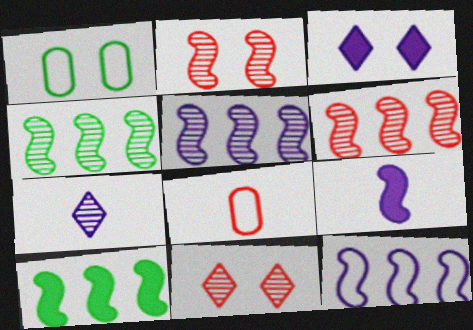[[1, 2, 3], 
[3, 4, 8], 
[4, 5, 6], 
[6, 10, 12]]